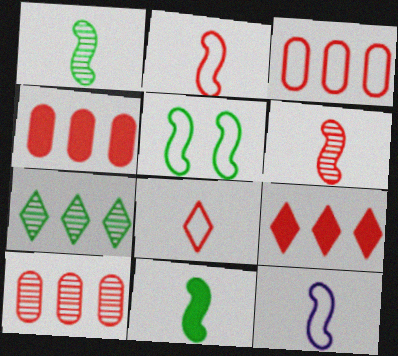[[3, 4, 10], 
[6, 11, 12]]